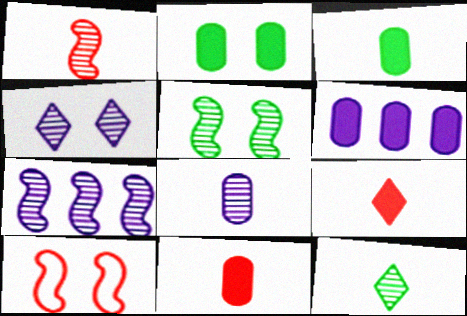[[1, 5, 7], 
[1, 8, 12], 
[2, 4, 10], 
[2, 6, 11], 
[4, 7, 8], 
[6, 10, 12]]